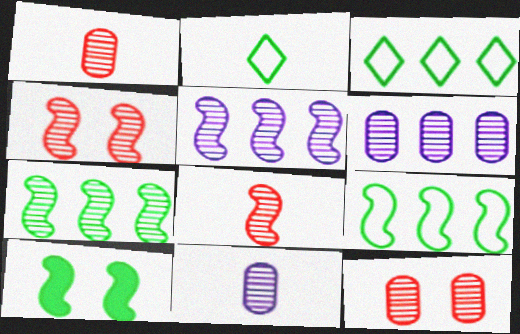[]